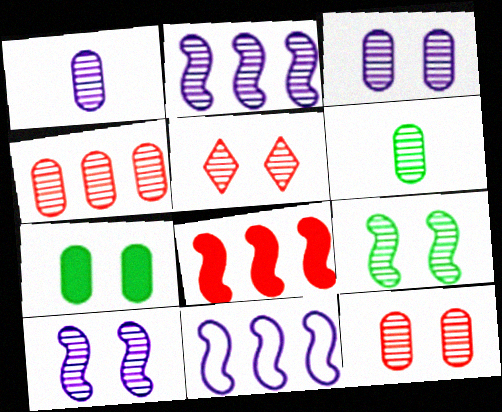[[2, 5, 6], 
[3, 4, 6], 
[3, 5, 9]]